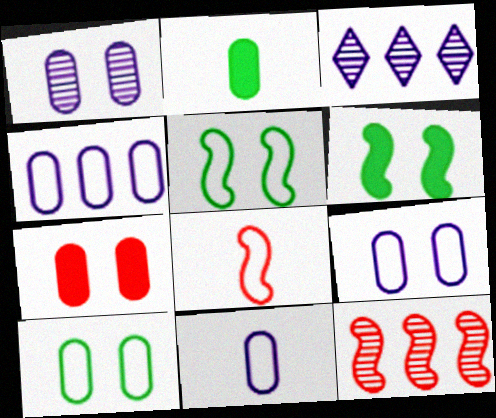[[1, 7, 10], 
[4, 9, 11]]